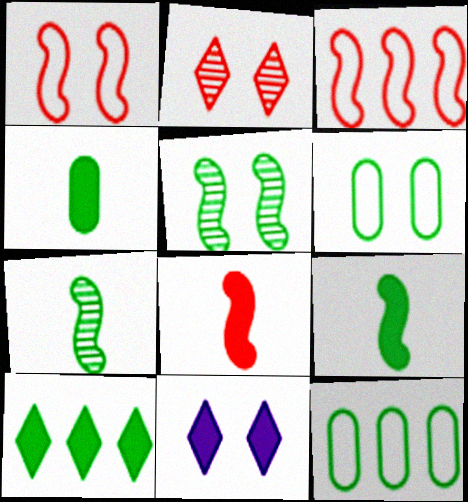[[6, 7, 10]]